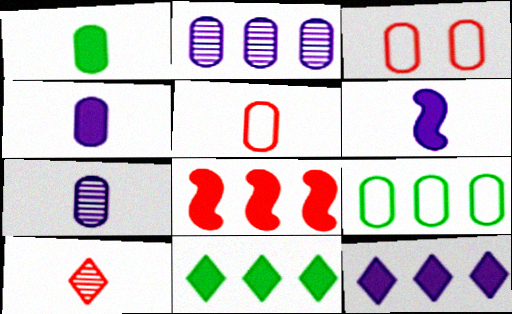[[1, 2, 3], 
[1, 5, 7], 
[3, 8, 10]]